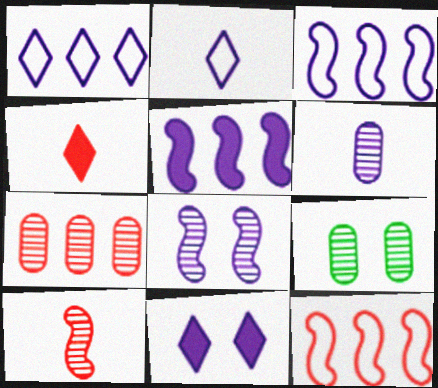[[3, 4, 9], 
[3, 6, 11], 
[6, 7, 9]]